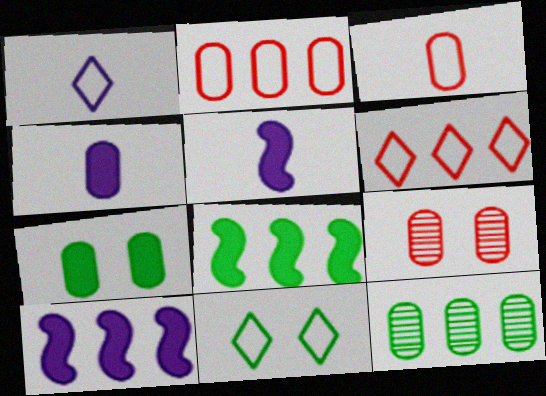[[1, 6, 11], 
[1, 8, 9], 
[6, 10, 12]]